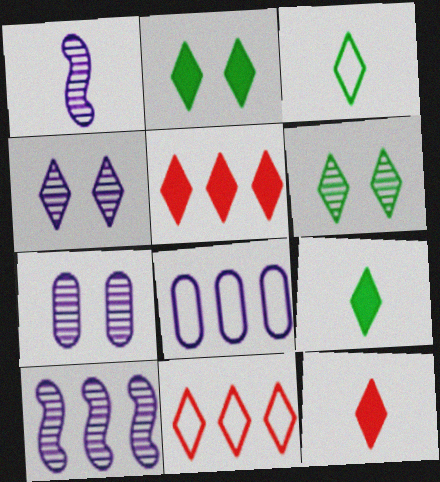[[3, 4, 5], 
[4, 9, 11]]